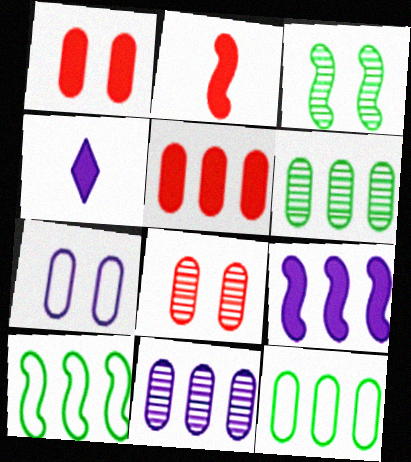[[4, 8, 10], 
[5, 11, 12]]